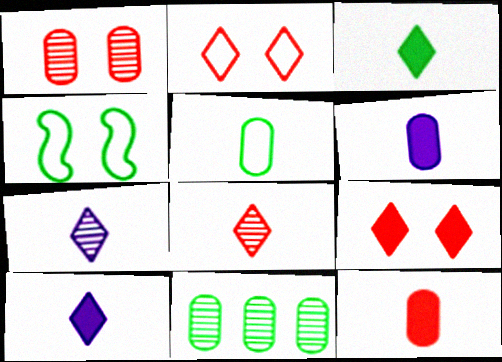[[3, 4, 11]]